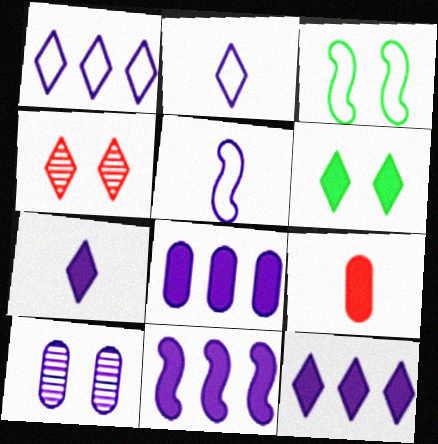[[2, 10, 11], 
[5, 10, 12], 
[6, 9, 11], 
[8, 11, 12]]